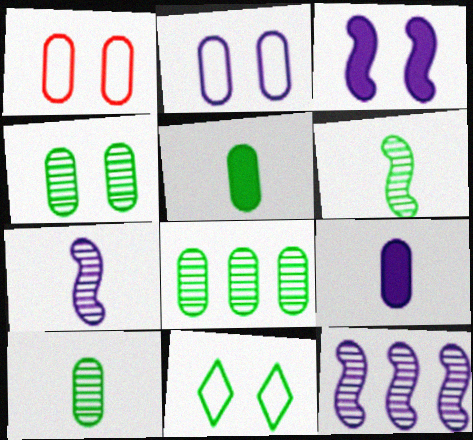[[1, 8, 9], 
[4, 8, 10]]